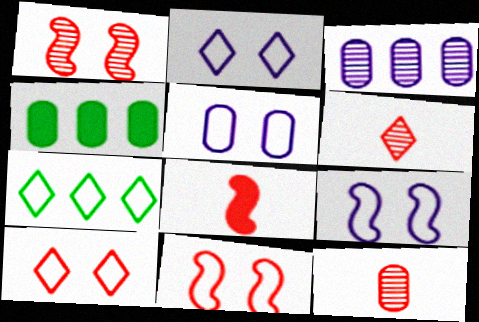[[2, 5, 9], 
[4, 5, 12], 
[4, 6, 9]]